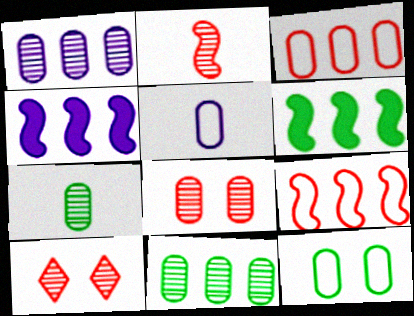[[1, 7, 8], 
[3, 5, 12], 
[5, 6, 10]]